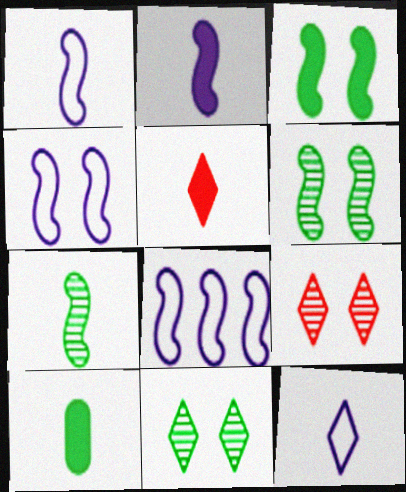[[1, 4, 8], 
[2, 5, 10], 
[8, 9, 10]]